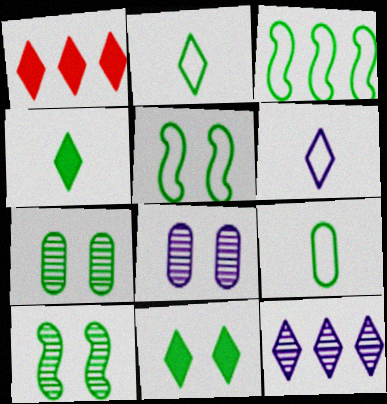[[3, 4, 7], 
[5, 7, 11]]